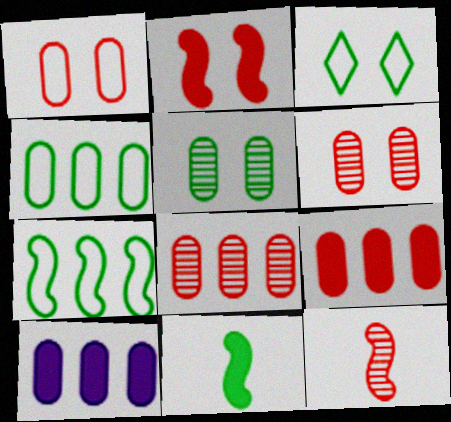[[3, 10, 12], 
[4, 8, 10]]